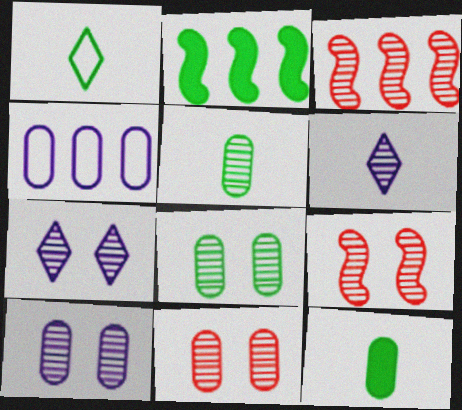[[1, 2, 8], 
[3, 5, 7], 
[3, 6, 8], 
[4, 11, 12], 
[7, 8, 9], 
[8, 10, 11]]